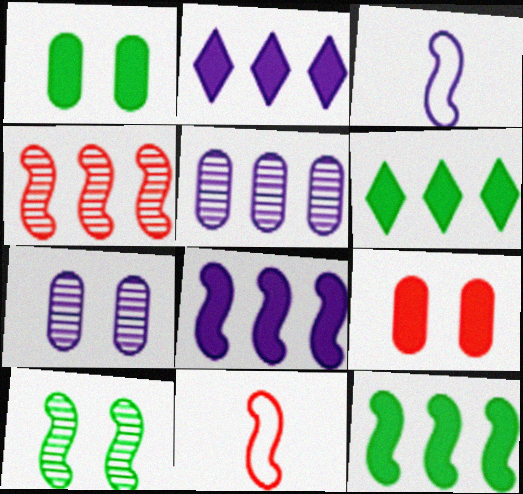[[2, 3, 7], 
[6, 7, 11], 
[8, 10, 11]]